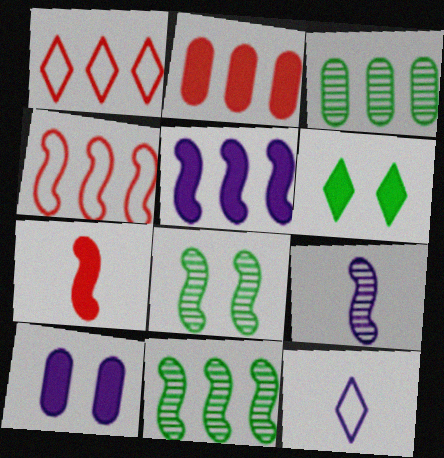[[1, 3, 5], 
[2, 8, 12], 
[4, 5, 11]]